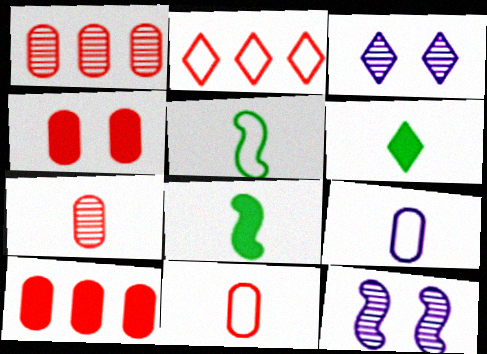[[1, 4, 11], 
[2, 3, 6], 
[3, 5, 10]]